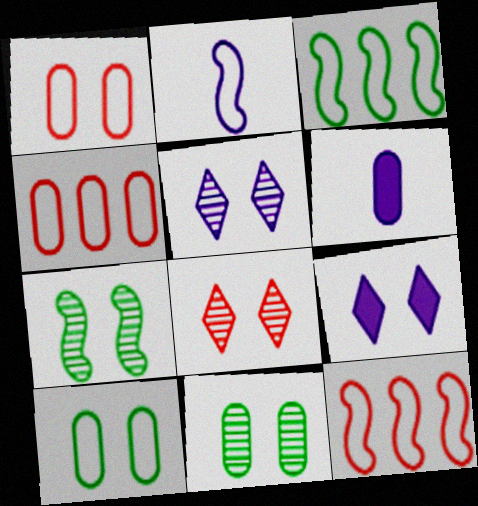[[1, 7, 9], 
[3, 6, 8], 
[4, 6, 11]]